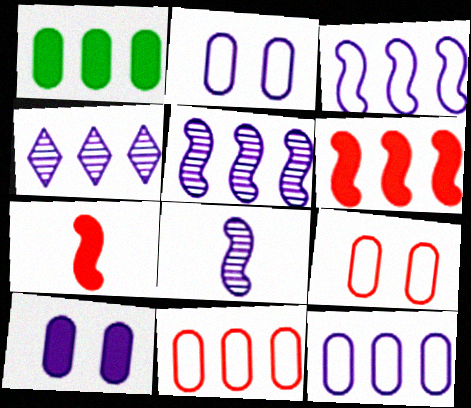[]